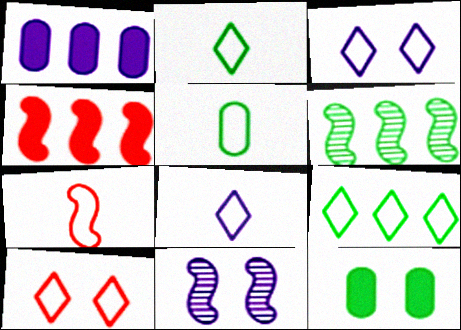[[1, 8, 11], 
[2, 6, 12], 
[5, 7, 8], 
[8, 9, 10], 
[10, 11, 12]]